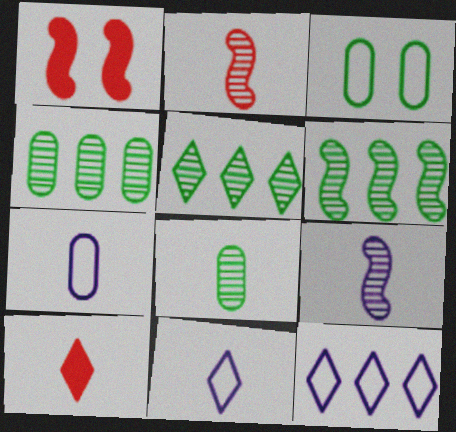[[1, 4, 11], 
[1, 5, 7], 
[1, 8, 12], 
[4, 5, 6]]